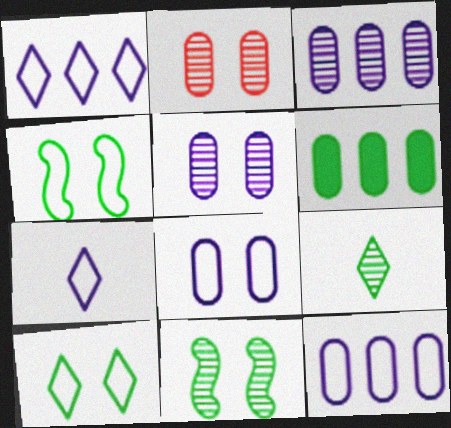[[4, 6, 9]]